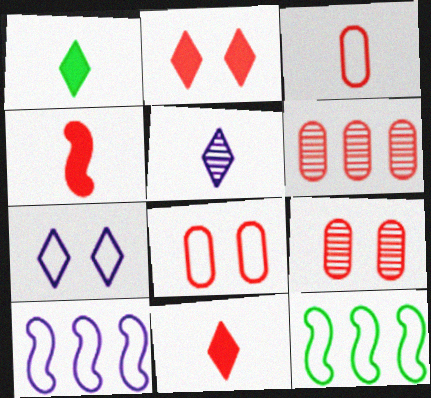[[1, 9, 10], 
[3, 7, 12]]